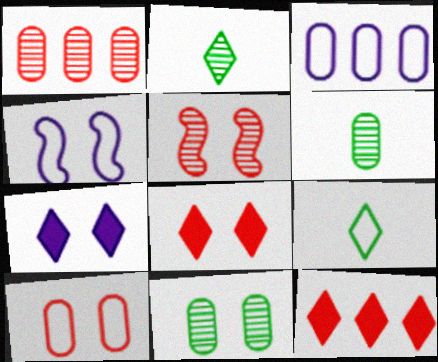[[4, 6, 12], 
[4, 8, 11], 
[5, 8, 10]]